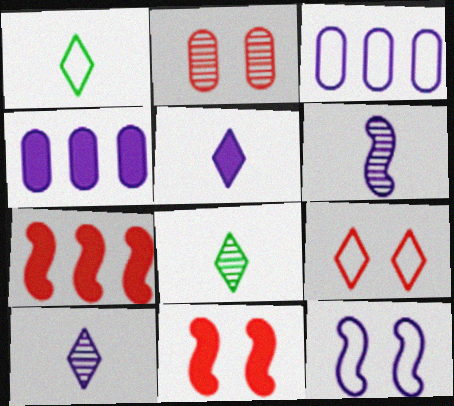[[2, 9, 11], 
[3, 8, 11], 
[4, 10, 12]]